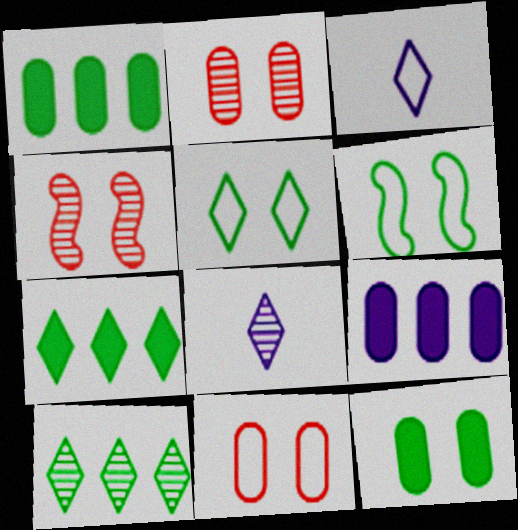[[1, 3, 4]]